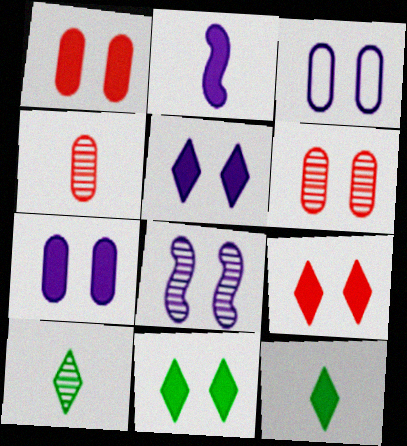[[3, 5, 8], 
[5, 9, 11]]